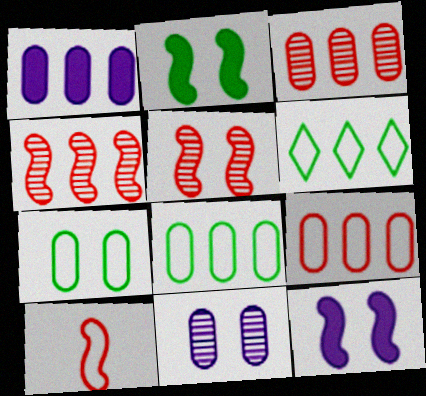[[1, 3, 8], 
[1, 4, 6]]